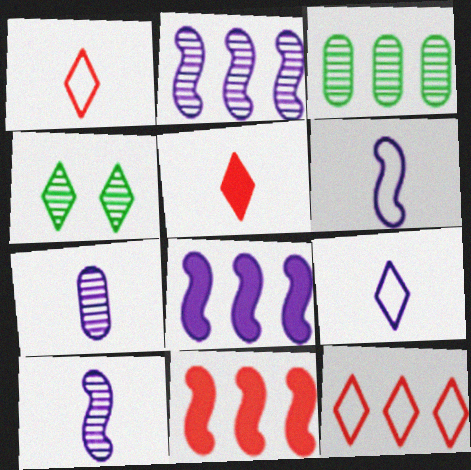[[3, 8, 12]]